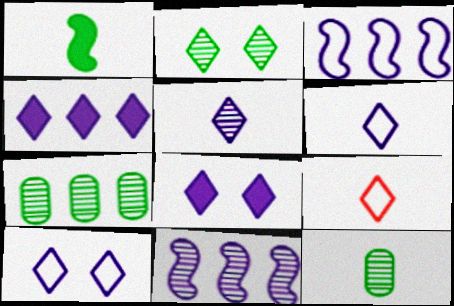[[2, 4, 9], 
[4, 5, 10]]